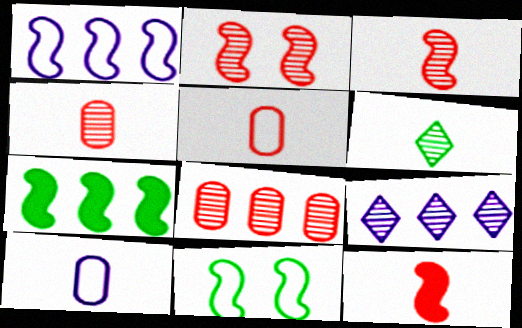[[6, 10, 12]]